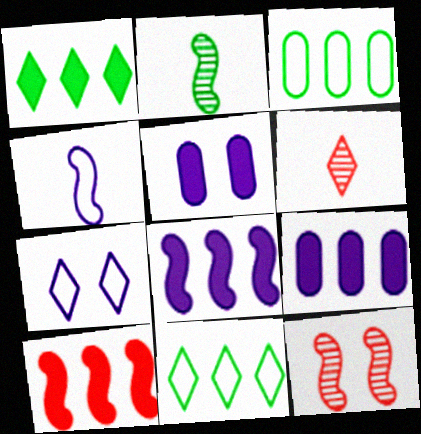[[1, 6, 7], 
[1, 9, 10]]